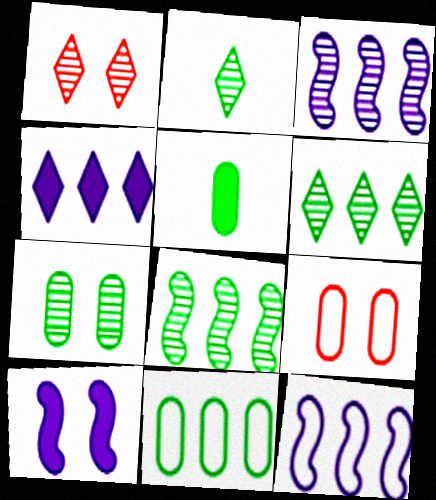[[1, 5, 12], 
[2, 7, 8], 
[5, 7, 11]]